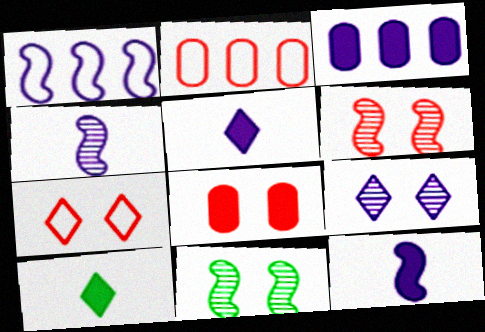[[2, 5, 11], 
[6, 7, 8]]